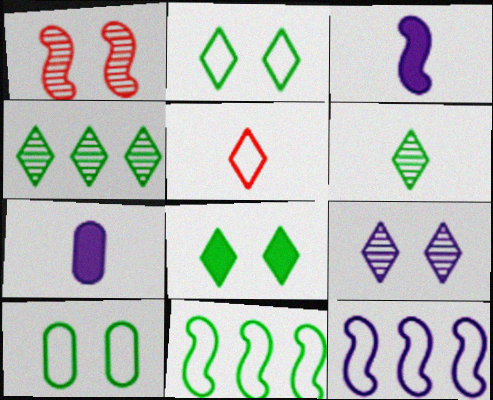[[1, 3, 11], 
[5, 10, 12], 
[7, 9, 12]]